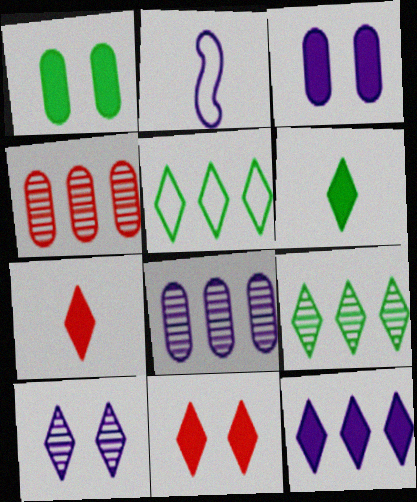[[5, 7, 10], 
[6, 11, 12]]